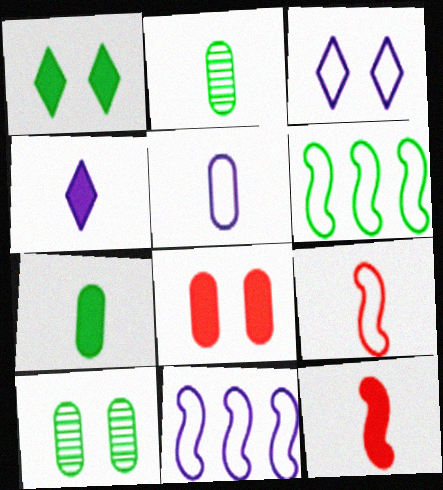[[1, 2, 6], 
[2, 4, 9], 
[3, 5, 11], 
[4, 7, 12]]